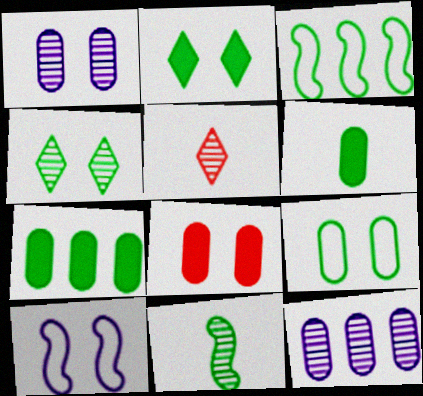[[1, 8, 9], 
[3, 4, 6], 
[4, 8, 10], 
[5, 7, 10]]